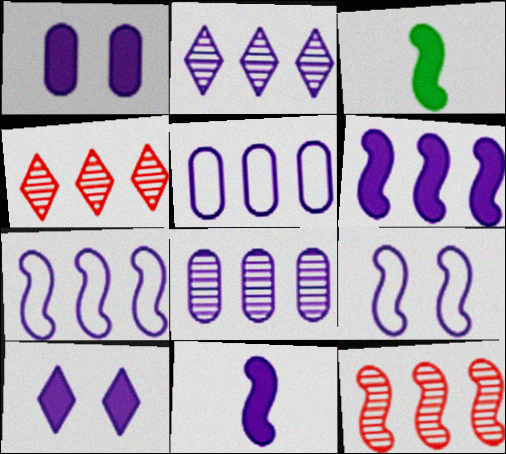[[2, 5, 6], 
[3, 9, 12]]